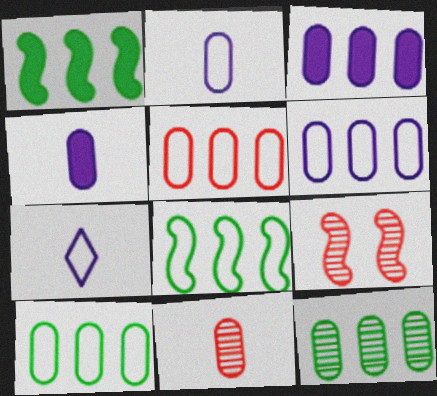[[3, 5, 12], 
[5, 6, 10]]